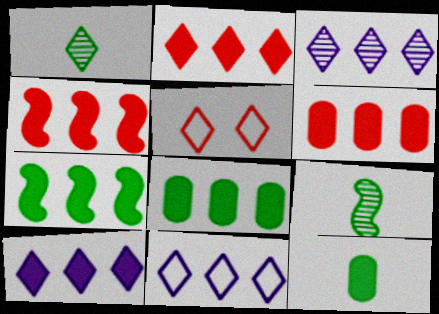[[1, 5, 10], 
[2, 4, 6], 
[3, 10, 11], 
[4, 8, 10], 
[6, 7, 10]]